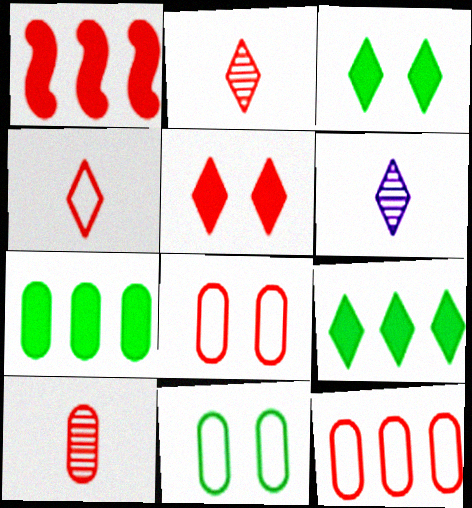[[1, 2, 8], 
[1, 6, 11]]